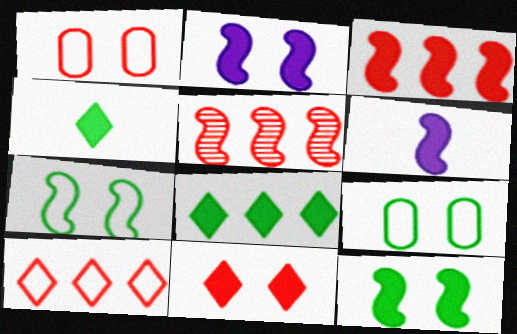[[3, 6, 12], 
[5, 6, 7]]